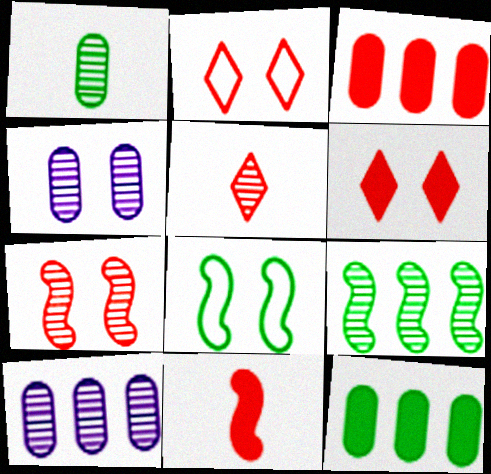[[3, 6, 11], 
[4, 5, 9], 
[4, 6, 8]]